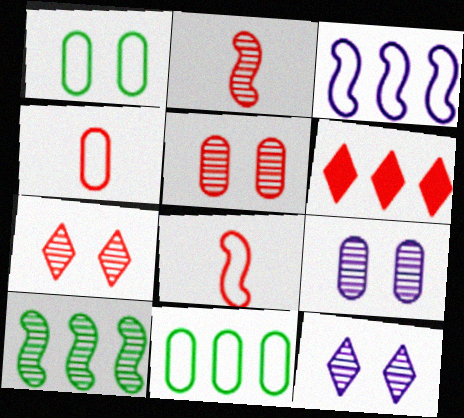[[5, 6, 8]]